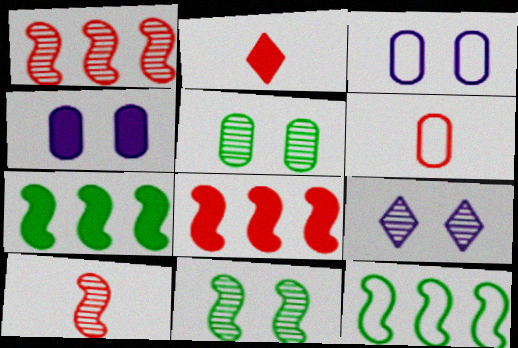[[2, 4, 7], 
[2, 6, 10], 
[6, 7, 9]]